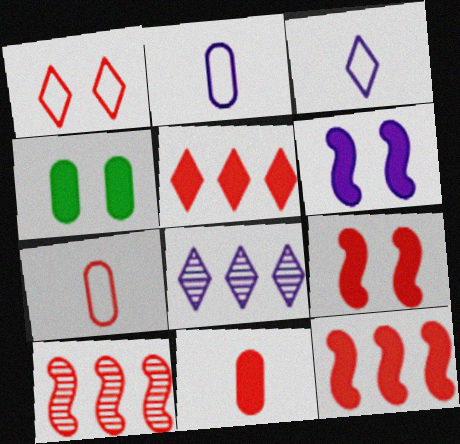[[1, 10, 11], 
[2, 6, 8], 
[3, 4, 10], 
[5, 9, 11]]